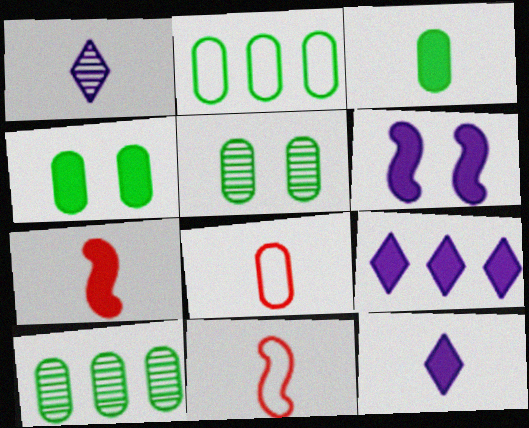[[1, 3, 11], 
[2, 3, 5], 
[3, 7, 12], 
[4, 7, 9], 
[5, 9, 11]]